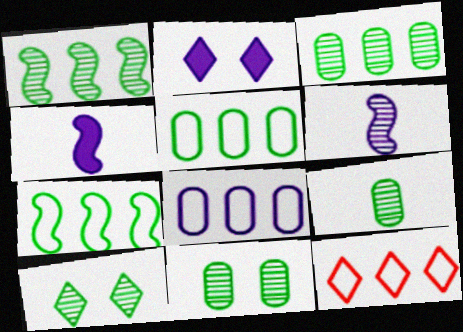[[1, 9, 10], 
[2, 6, 8], 
[3, 9, 11], 
[4, 11, 12], 
[7, 8, 12]]